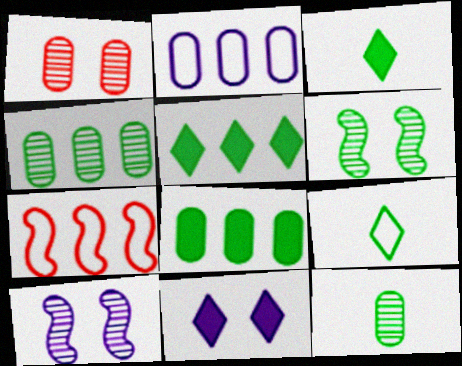[[6, 8, 9], 
[7, 11, 12]]